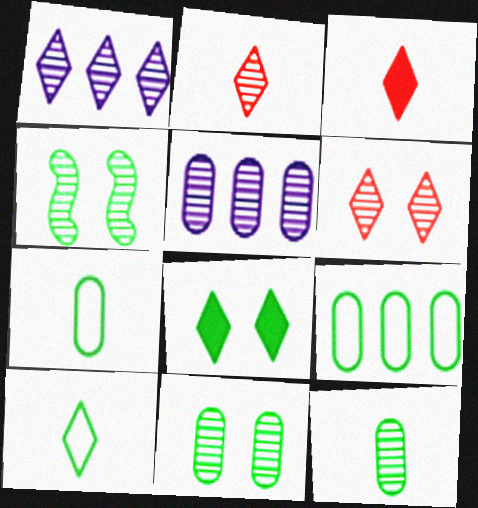[[2, 4, 5]]